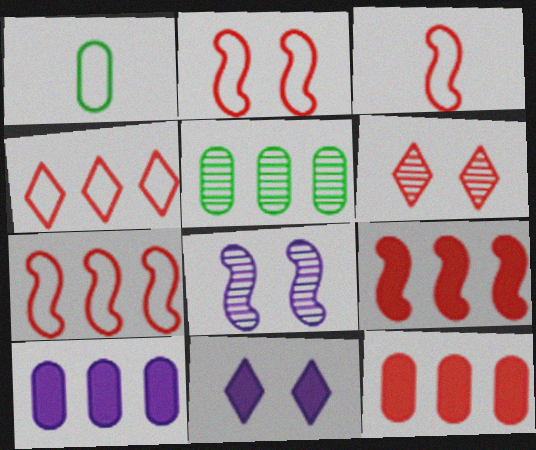[[2, 3, 7], 
[3, 5, 11], 
[3, 6, 12]]